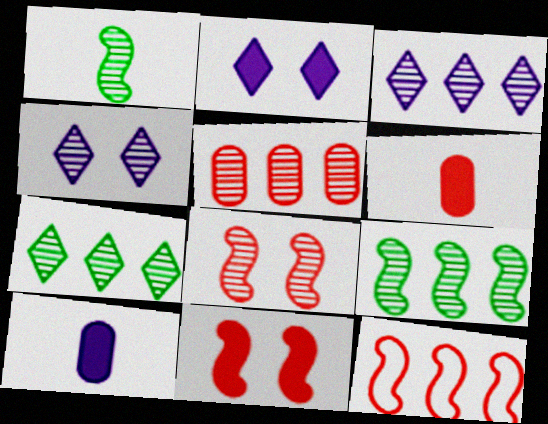[[1, 4, 5], 
[3, 5, 9]]